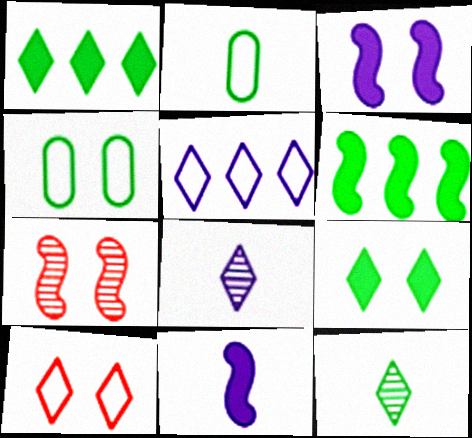[[1, 8, 10], 
[4, 6, 12]]